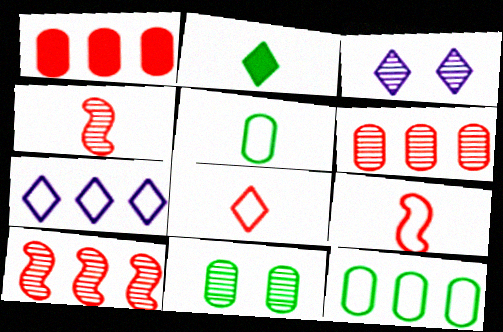[]